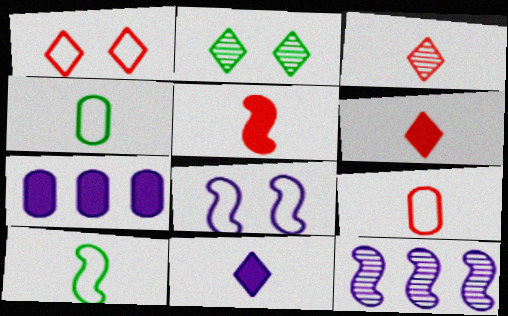[[3, 5, 9]]